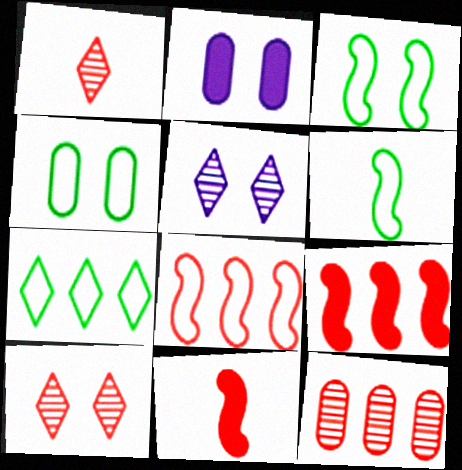[[2, 3, 10], 
[4, 6, 7]]